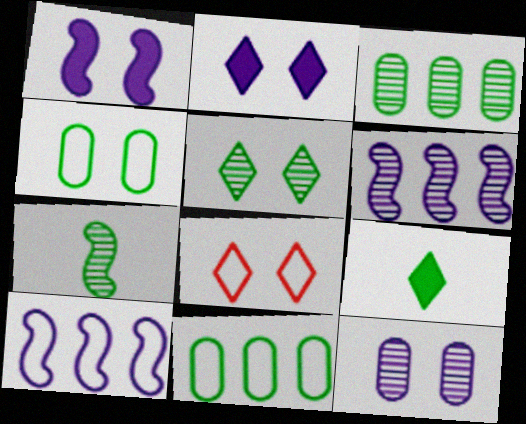[[2, 5, 8], 
[3, 5, 7]]